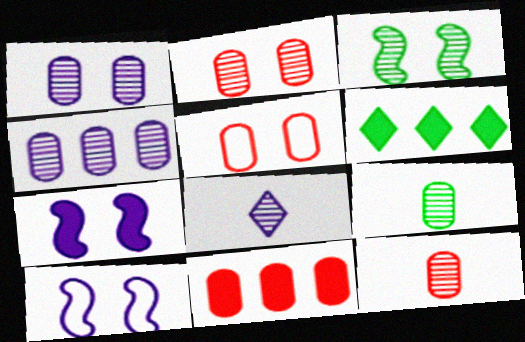[[2, 4, 9], 
[5, 11, 12], 
[6, 10, 12]]